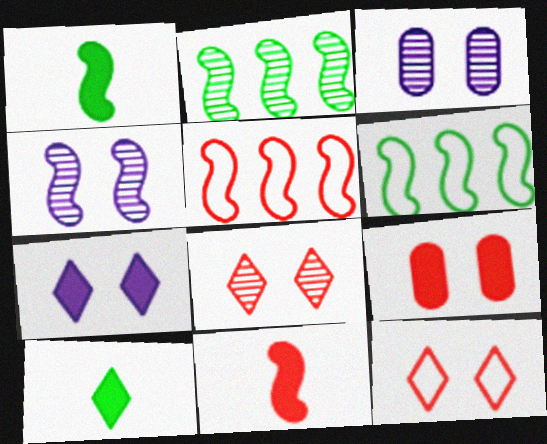[[1, 4, 5], 
[3, 5, 10], 
[4, 6, 11]]